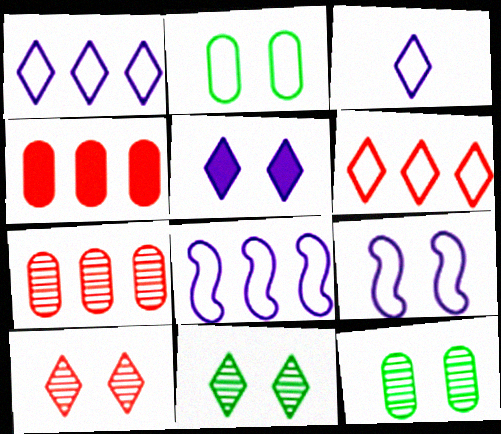[]